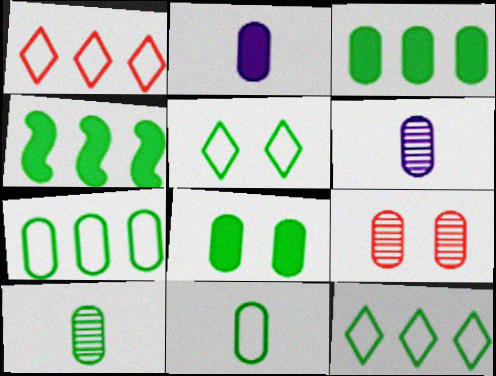[[2, 7, 9], 
[4, 5, 10], 
[7, 8, 10]]